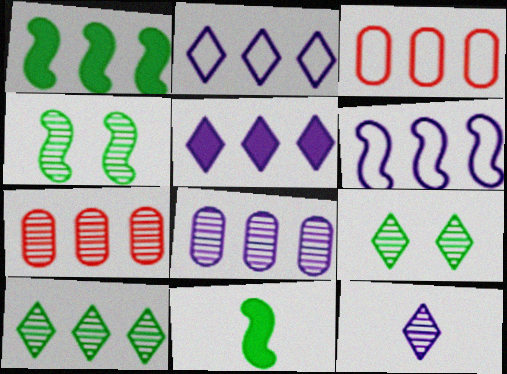[[1, 2, 7], 
[4, 7, 12], 
[5, 6, 8]]